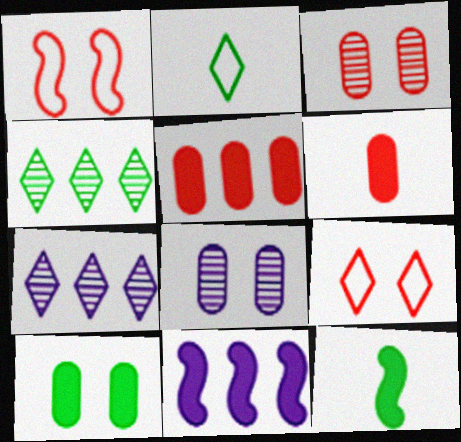[[2, 3, 11]]